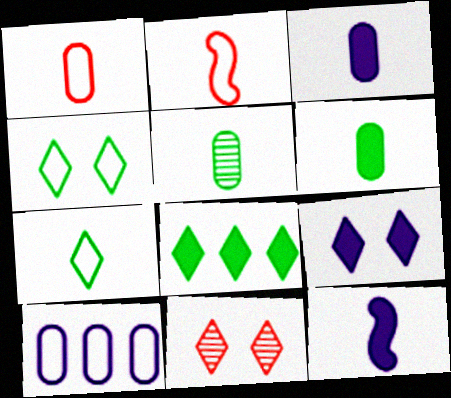[[1, 3, 5], 
[2, 4, 10], 
[4, 9, 11]]